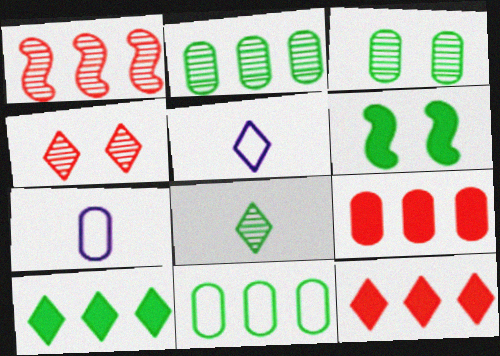[[3, 7, 9], 
[4, 5, 10], 
[6, 8, 11]]